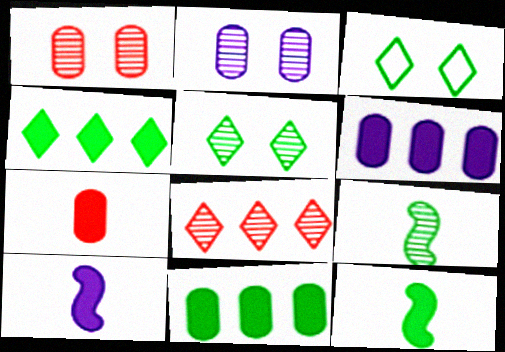[[2, 8, 9], 
[3, 9, 11]]